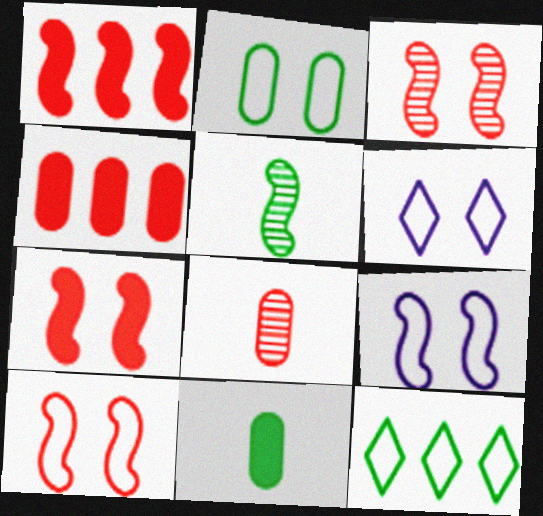[[1, 5, 9], 
[2, 6, 10], 
[3, 7, 10], 
[4, 5, 6]]